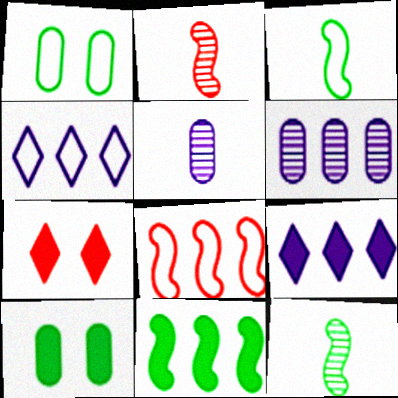[[1, 2, 9], 
[2, 4, 10], 
[3, 6, 7]]